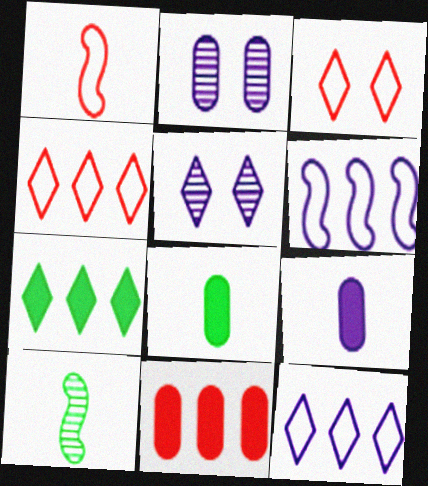[[1, 2, 7], 
[5, 6, 9]]